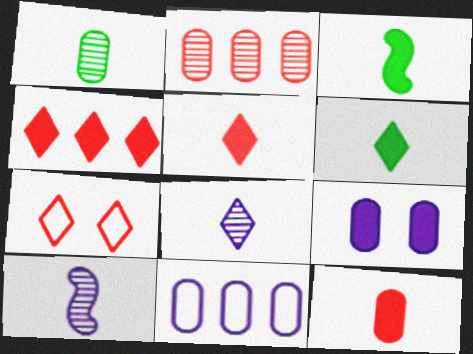[[3, 4, 9]]